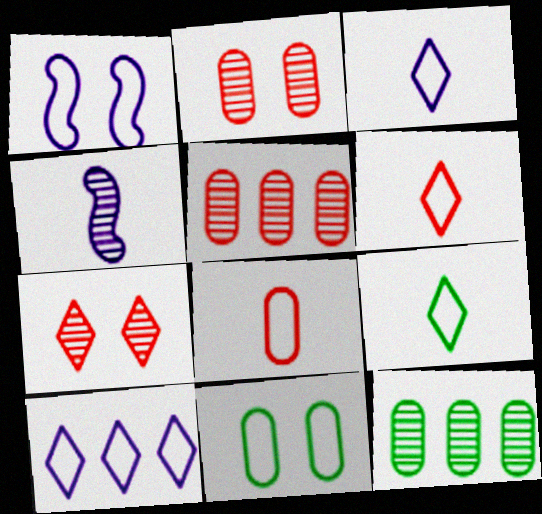[[3, 6, 9], 
[4, 7, 12]]